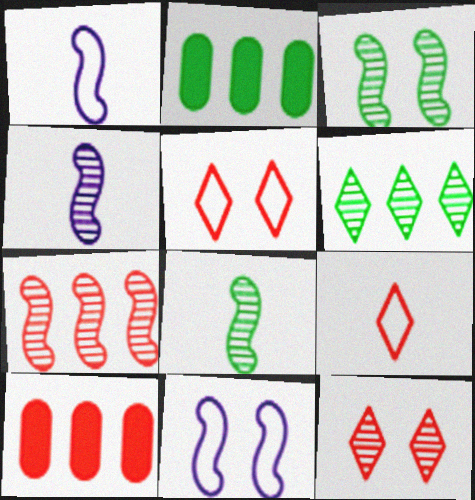[[1, 2, 12], 
[2, 4, 5], 
[3, 4, 7]]